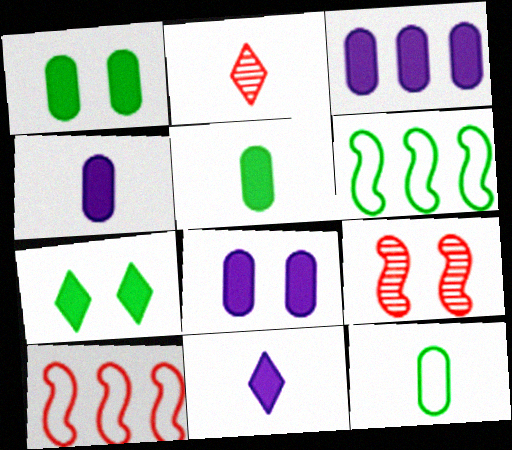[[2, 6, 8], 
[3, 4, 8]]